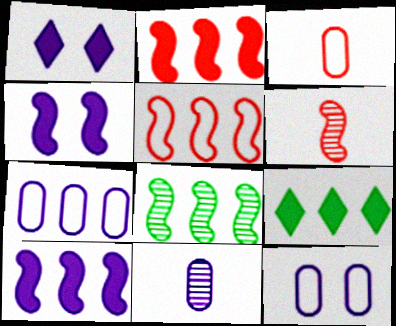[[1, 3, 8], 
[5, 8, 10], 
[6, 9, 12]]